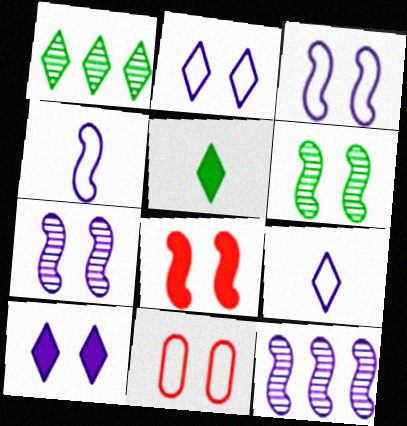[[3, 6, 8], 
[5, 11, 12], 
[6, 10, 11]]